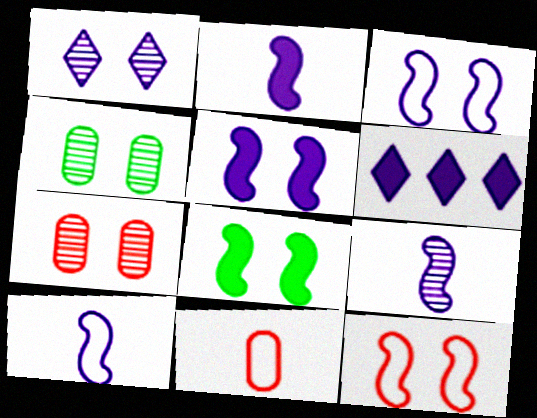[[2, 9, 10]]